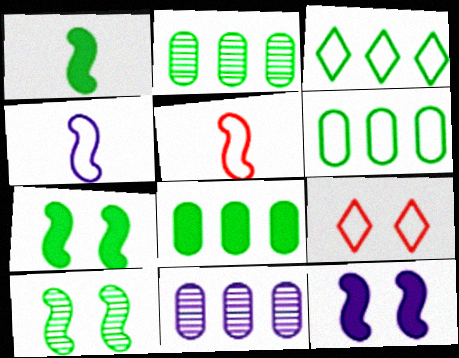[[1, 9, 11], 
[2, 6, 8], 
[4, 6, 9]]